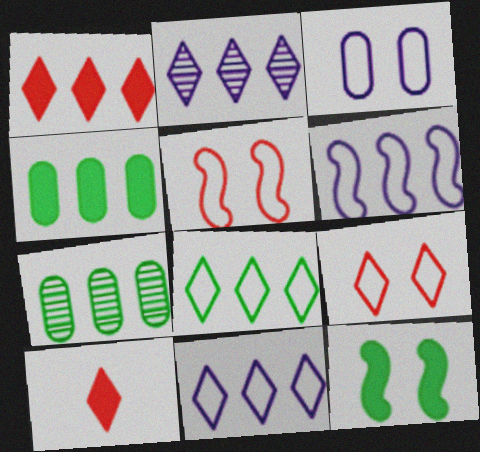[[1, 2, 8], 
[1, 6, 7]]